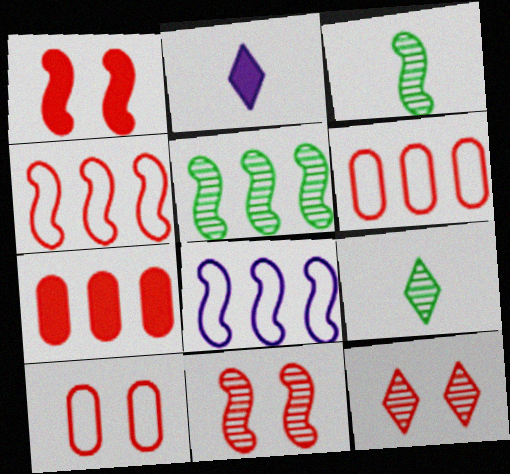[[1, 3, 8], 
[1, 10, 12], 
[2, 5, 10]]